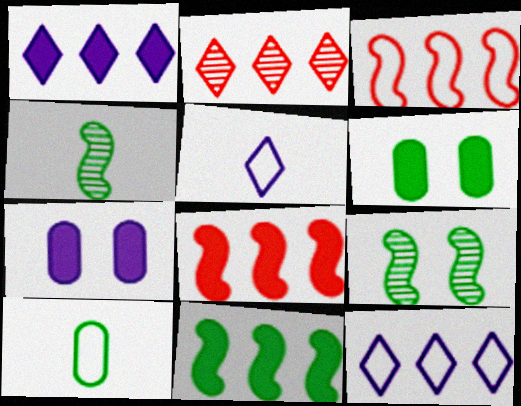[]